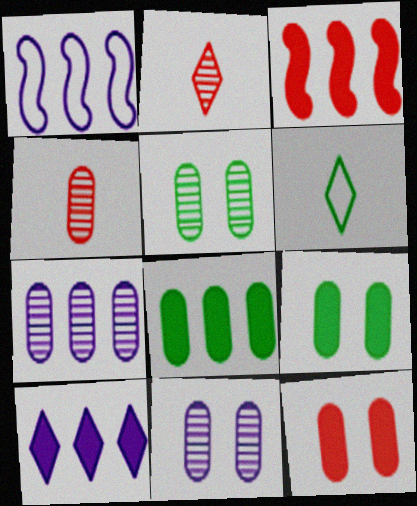[[1, 2, 9], 
[1, 7, 10], 
[3, 6, 11], 
[3, 8, 10], 
[4, 5, 7]]